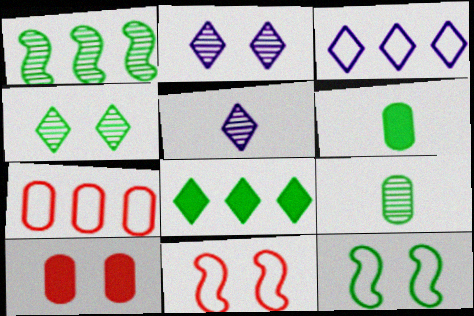[[1, 4, 9], 
[2, 10, 12], 
[8, 9, 12]]